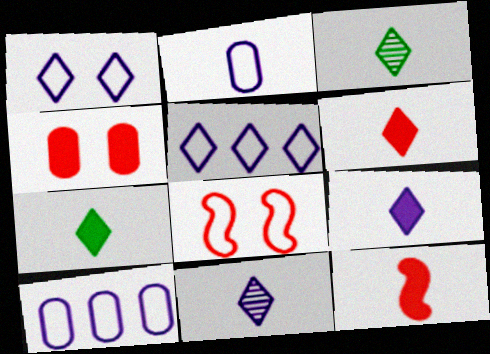[[2, 3, 12], 
[6, 7, 9]]